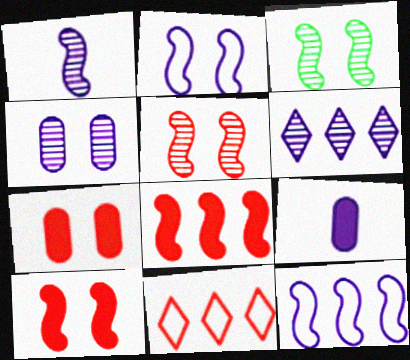[[1, 4, 6], 
[2, 3, 10], 
[2, 6, 9], 
[3, 9, 11]]